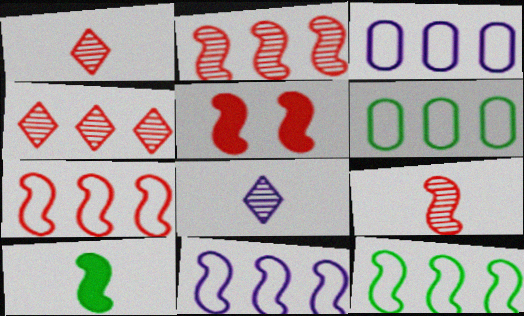[[5, 6, 8], 
[5, 7, 9], 
[7, 11, 12]]